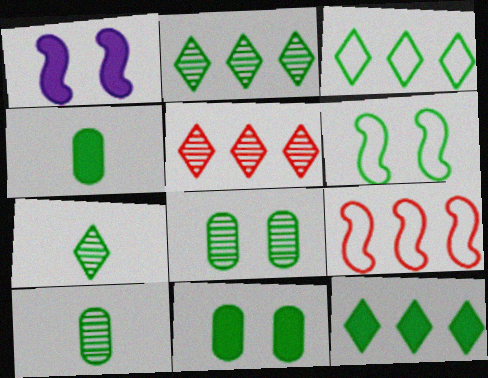[[2, 3, 12], 
[2, 4, 6], 
[6, 10, 12]]